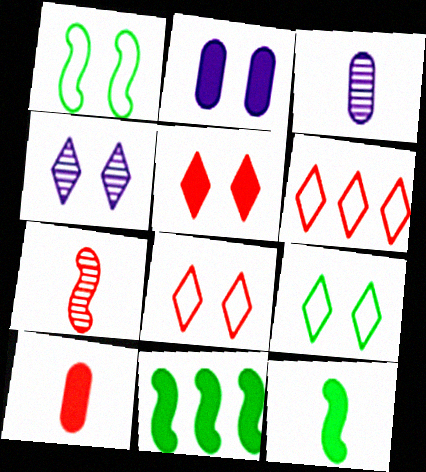[[3, 8, 11], 
[4, 5, 9]]